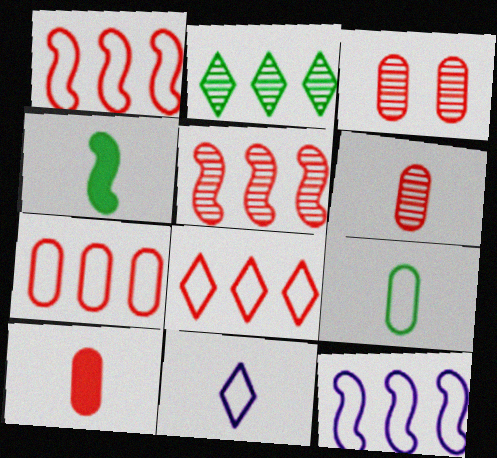[[1, 7, 8], 
[3, 7, 10], 
[4, 6, 11]]